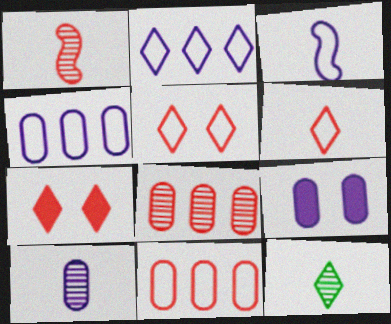[[1, 7, 11], 
[1, 10, 12], 
[2, 7, 12], 
[4, 9, 10]]